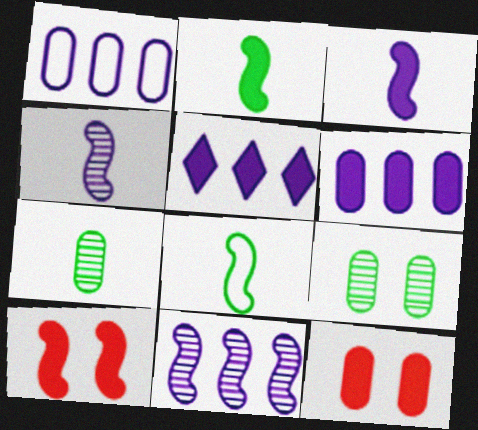[[1, 5, 11], 
[1, 7, 12], 
[2, 5, 12], 
[8, 10, 11]]